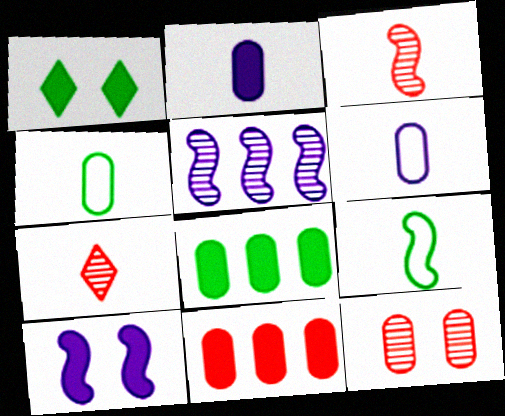[[2, 7, 9], 
[6, 8, 12]]